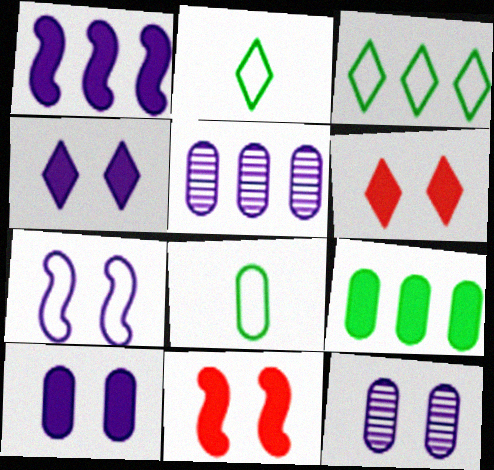[[2, 5, 11], 
[4, 7, 12]]